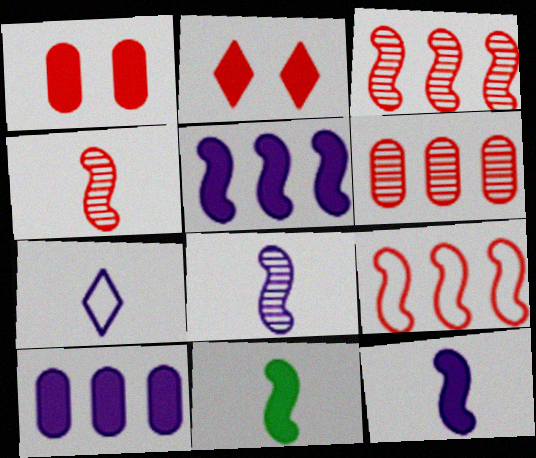[[2, 10, 11]]